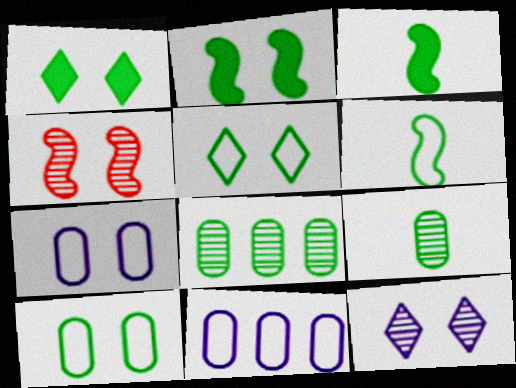[[1, 4, 7], 
[1, 6, 8], 
[3, 5, 8]]